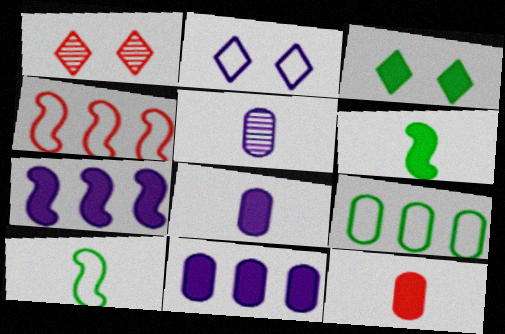[[1, 2, 3], 
[1, 4, 12], 
[1, 10, 11], 
[2, 5, 7], 
[3, 4, 5], 
[3, 7, 12]]